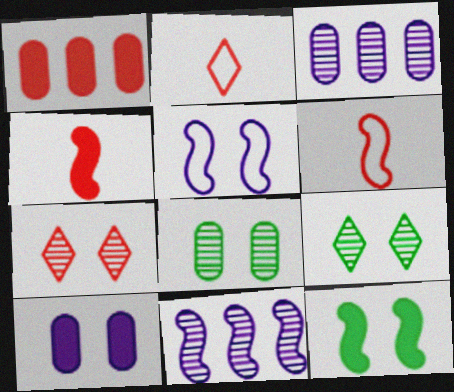[[1, 6, 7], 
[2, 3, 12], 
[6, 11, 12]]